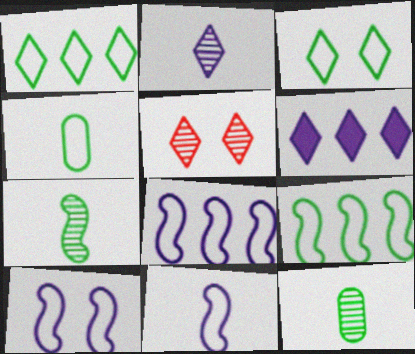[[3, 4, 9], 
[8, 10, 11]]